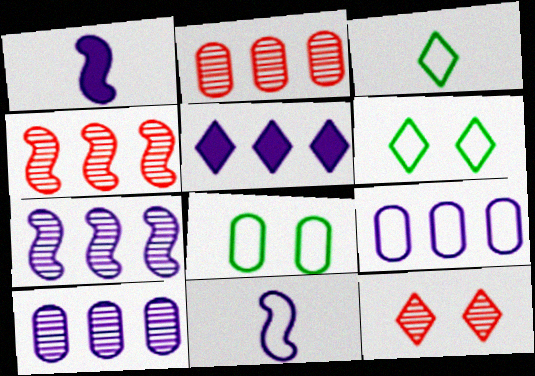[[1, 2, 6], 
[3, 5, 12], 
[5, 7, 9]]